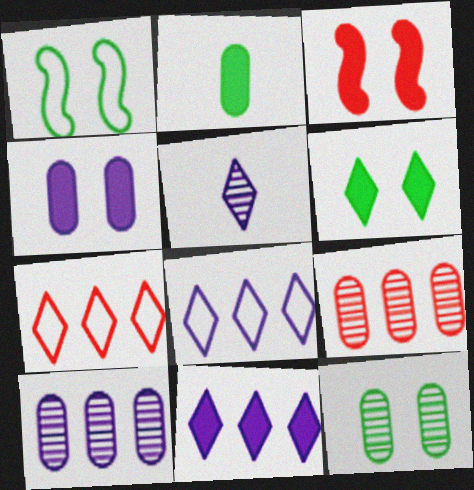[[1, 6, 12], 
[2, 3, 11], 
[3, 4, 6], 
[5, 6, 7]]